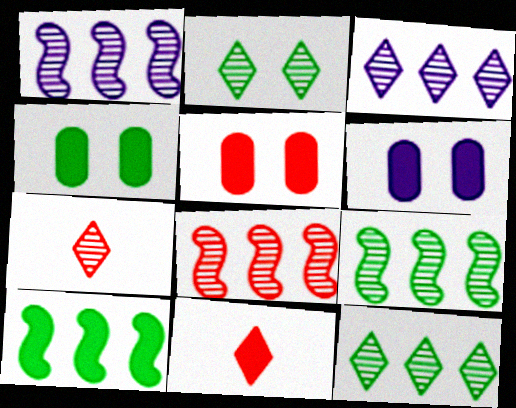[[1, 8, 9], 
[2, 3, 7], 
[4, 5, 6], 
[6, 10, 11]]